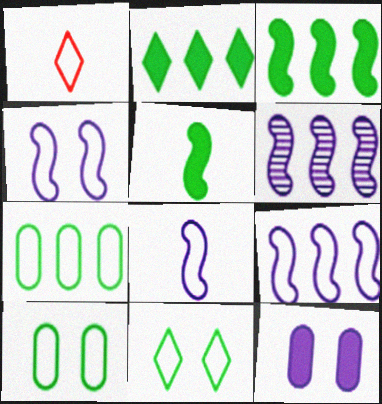[[1, 4, 7], 
[1, 9, 10], 
[4, 8, 9]]